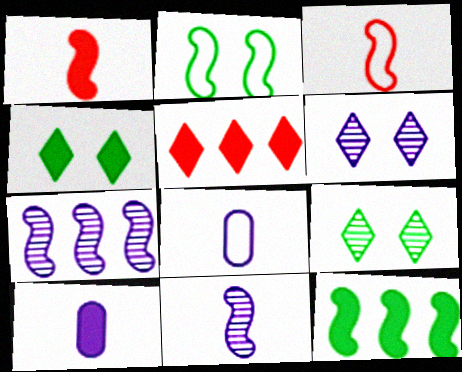[[1, 2, 7]]